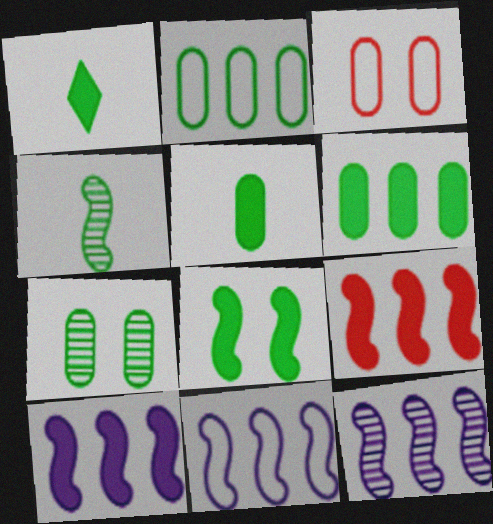[[1, 3, 12], 
[1, 6, 8], 
[2, 5, 7], 
[10, 11, 12]]